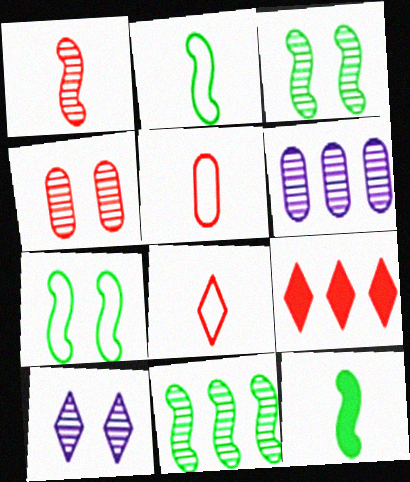[[3, 4, 10], 
[7, 11, 12]]